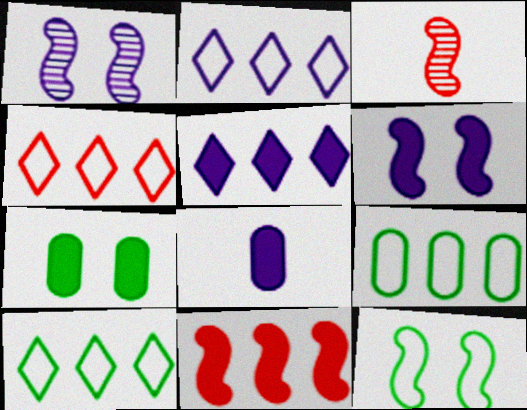[[1, 2, 8], 
[2, 3, 7], 
[2, 4, 10], 
[5, 6, 8]]